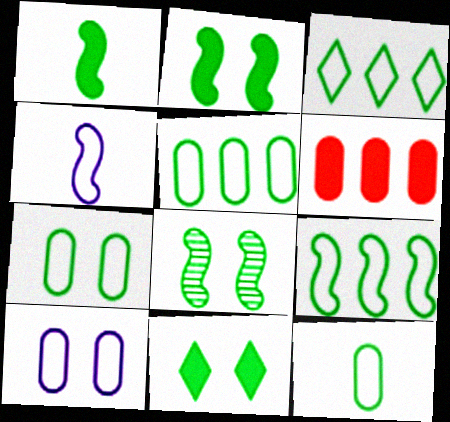[[1, 8, 9], 
[3, 5, 9], 
[5, 7, 12], 
[7, 8, 11]]